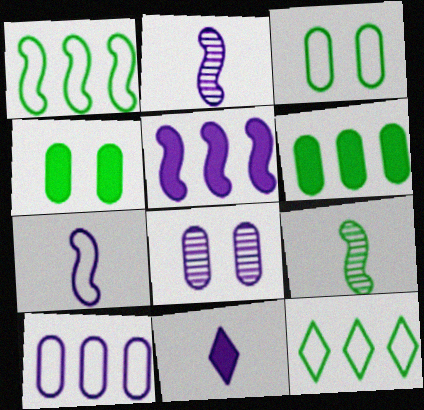[[4, 9, 12]]